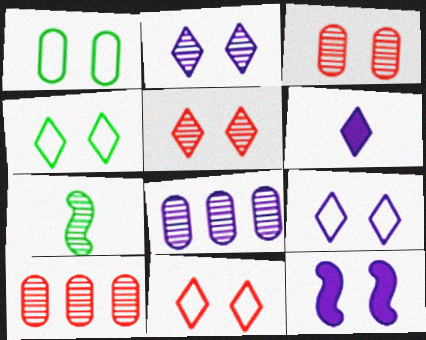[[1, 5, 12], 
[2, 7, 10], 
[3, 4, 12], 
[4, 9, 11], 
[5, 7, 8]]